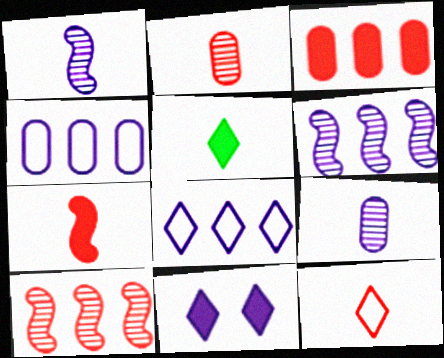[[1, 4, 11], 
[2, 7, 12]]